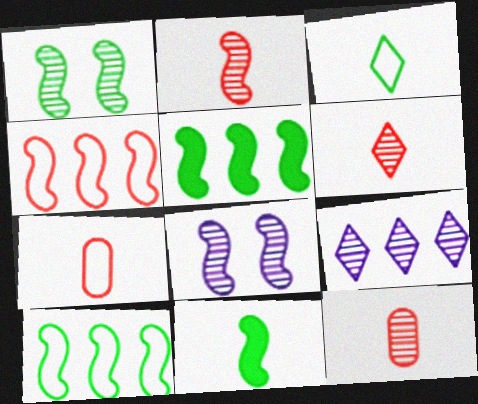[[1, 9, 12], 
[1, 10, 11], 
[2, 6, 12], 
[4, 8, 11]]